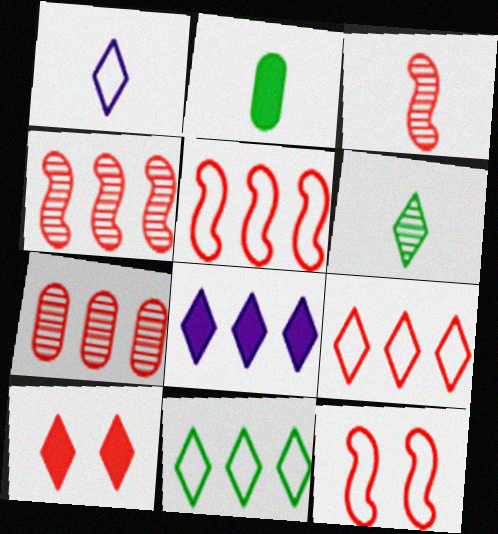[[1, 2, 3]]